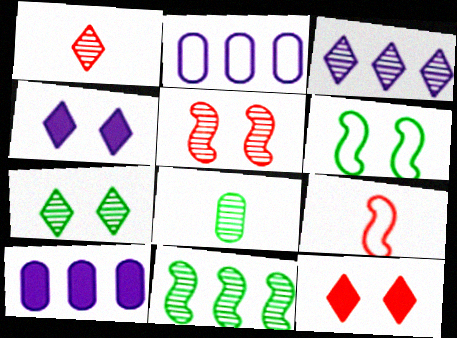[[1, 3, 7], 
[1, 6, 10], 
[3, 5, 8], 
[7, 8, 11], 
[7, 9, 10]]